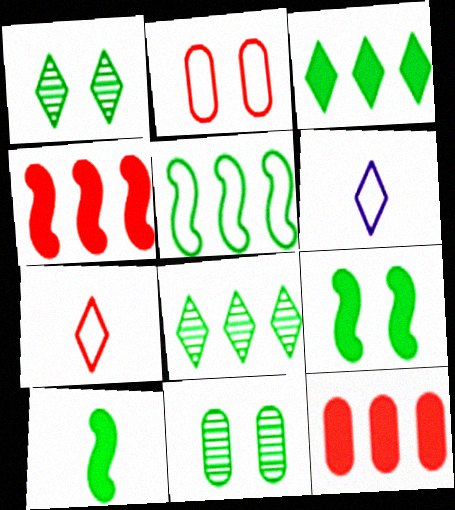[[2, 5, 6], 
[4, 6, 11]]